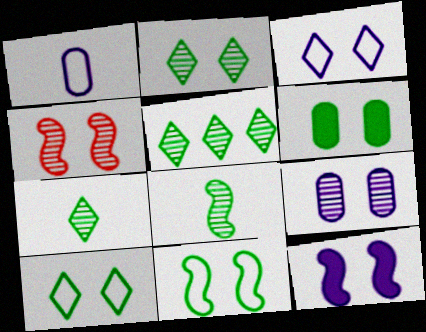[[2, 4, 9], 
[2, 5, 7], 
[2, 6, 11], 
[3, 4, 6], 
[3, 9, 12], 
[4, 11, 12]]